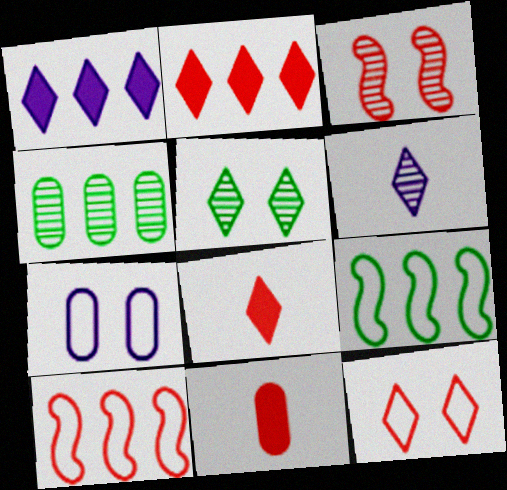[[1, 4, 10], 
[3, 4, 6], 
[4, 7, 11]]